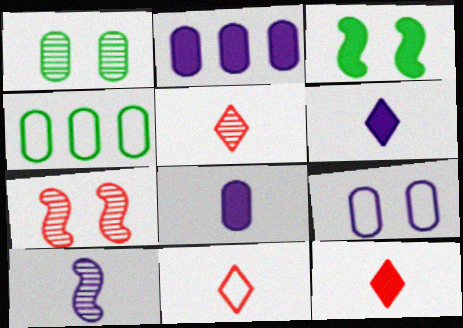[[2, 3, 12], 
[4, 6, 7], 
[5, 11, 12]]